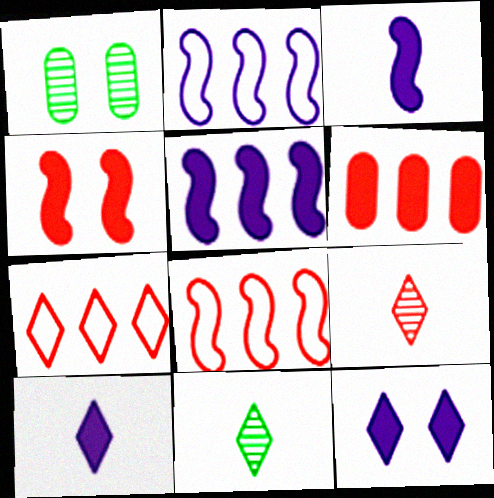[[1, 3, 7], 
[1, 8, 10], 
[7, 11, 12]]